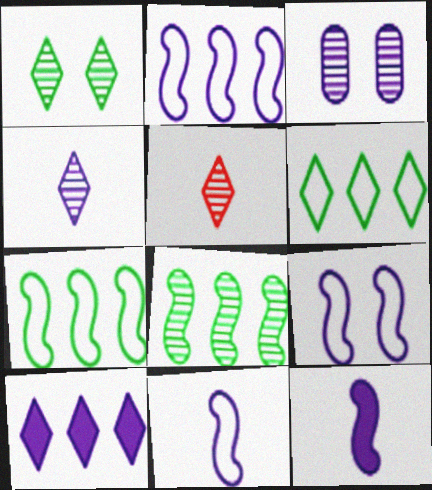[[2, 9, 11], 
[3, 5, 8], 
[3, 10, 11]]